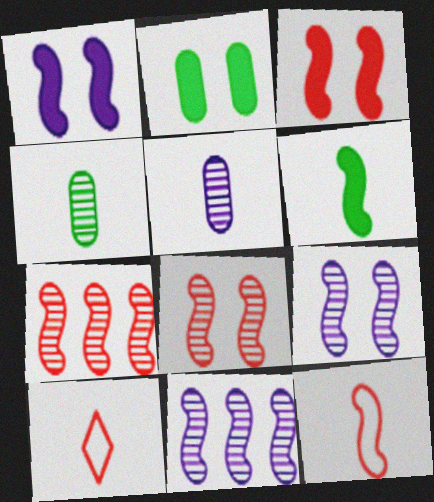[[2, 10, 11], 
[3, 7, 12], 
[5, 6, 10]]